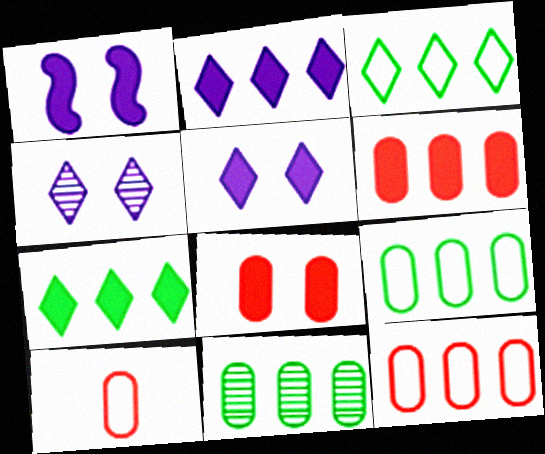[]